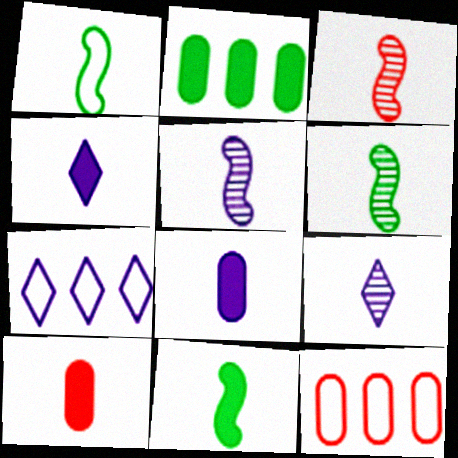[[1, 6, 11], 
[1, 9, 10], 
[3, 5, 6], 
[4, 10, 11]]